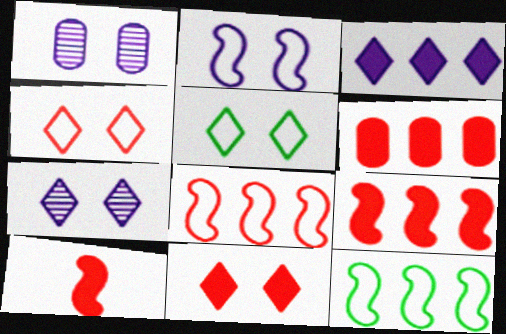[[5, 7, 11], 
[6, 10, 11]]